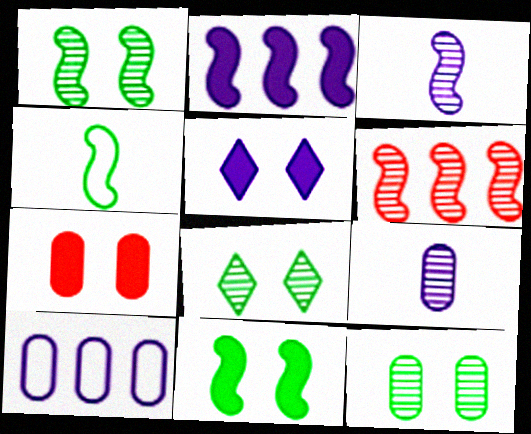[[1, 3, 6], 
[1, 8, 12], 
[3, 5, 10], 
[5, 7, 11], 
[6, 8, 9]]